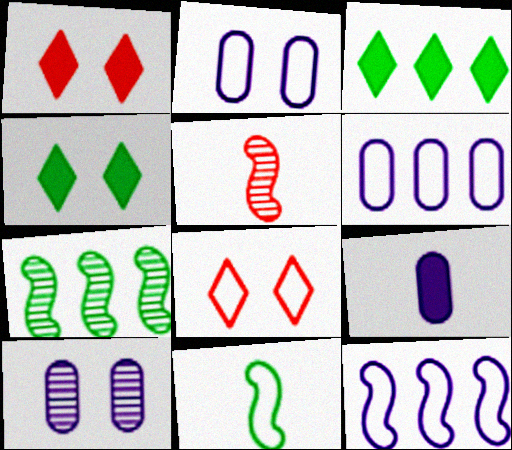[[2, 3, 5], 
[4, 5, 6], 
[6, 8, 11], 
[6, 9, 10], 
[7, 8, 9]]